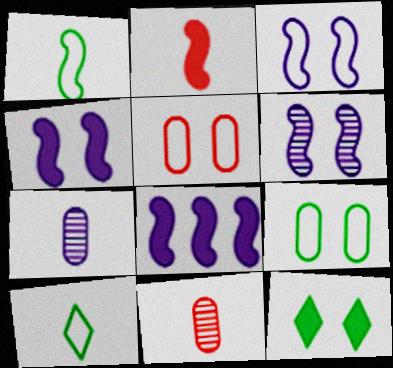[[2, 7, 10], 
[3, 4, 6], 
[5, 6, 12]]